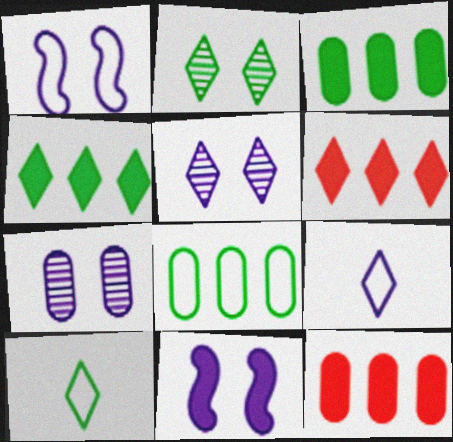[[2, 4, 10], 
[2, 6, 9], 
[5, 6, 10]]